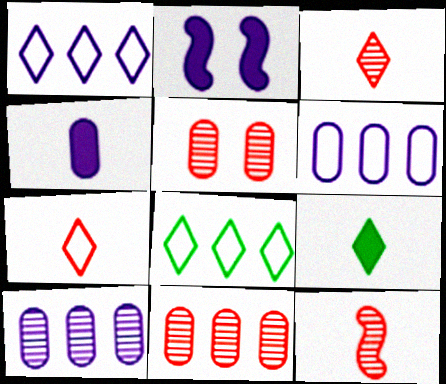[]